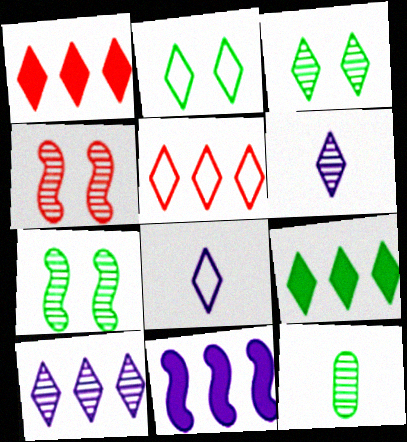[[1, 2, 6], 
[1, 3, 8], 
[2, 5, 8], 
[4, 10, 12], 
[5, 9, 10]]